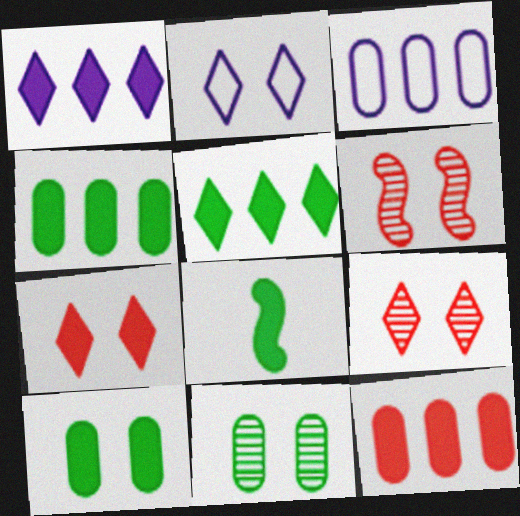[[2, 6, 10], 
[3, 8, 9], 
[5, 8, 10]]